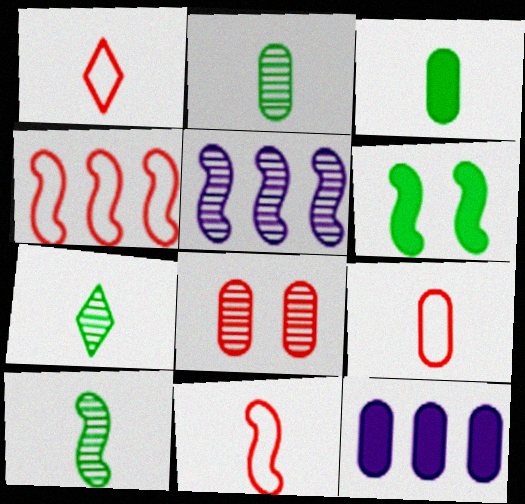[[1, 9, 11], 
[2, 7, 10], 
[5, 6, 11], 
[5, 7, 8]]